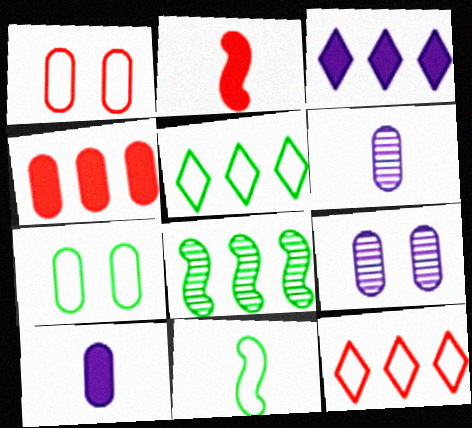[[2, 5, 9], 
[4, 6, 7], 
[5, 7, 11]]